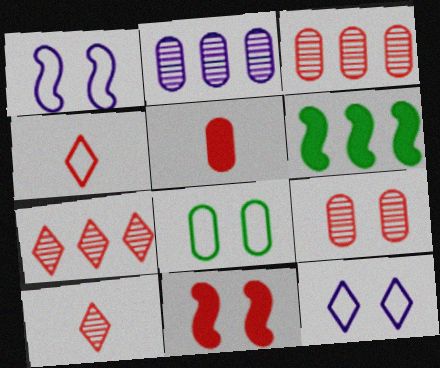[[2, 5, 8], 
[3, 4, 11]]